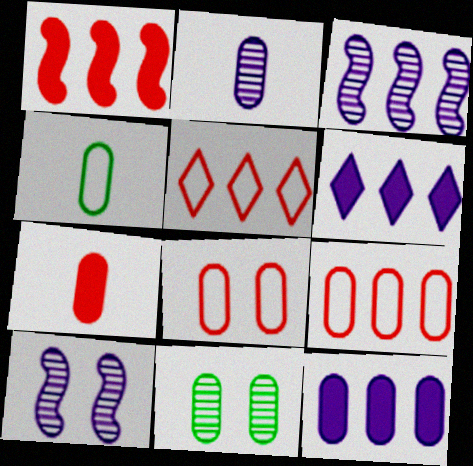[[2, 4, 7]]